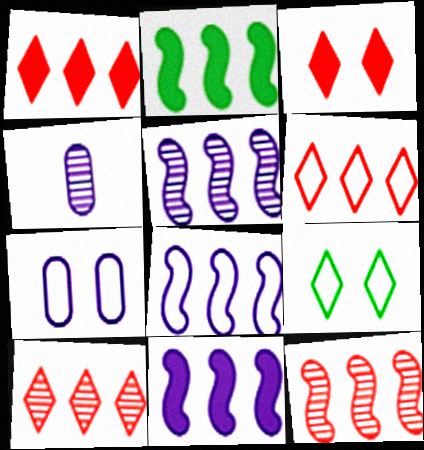[[1, 6, 10], 
[2, 8, 12], 
[5, 8, 11]]